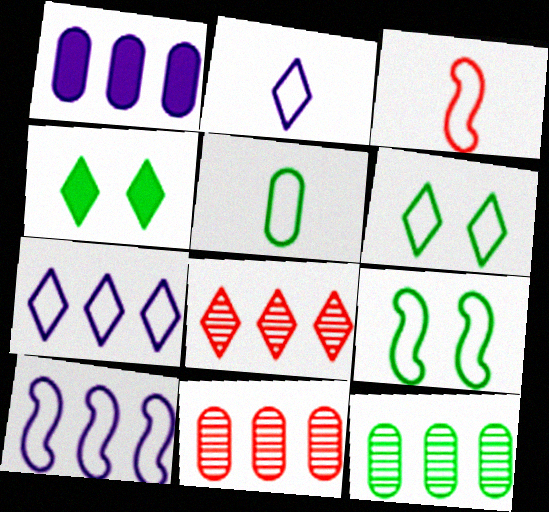[[2, 3, 5], 
[2, 4, 8], 
[3, 9, 10]]